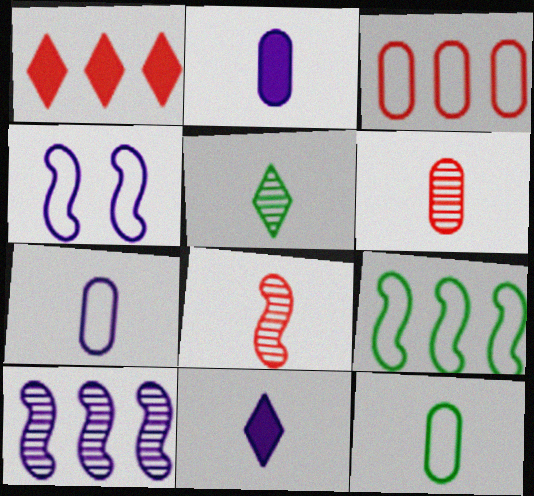[[2, 6, 12], 
[8, 11, 12]]